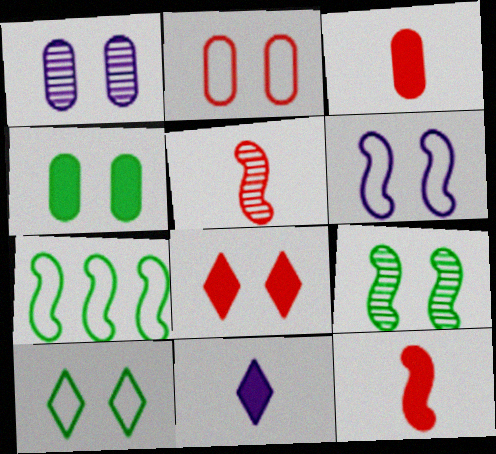[[1, 2, 4], 
[2, 6, 10], 
[4, 9, 10]]